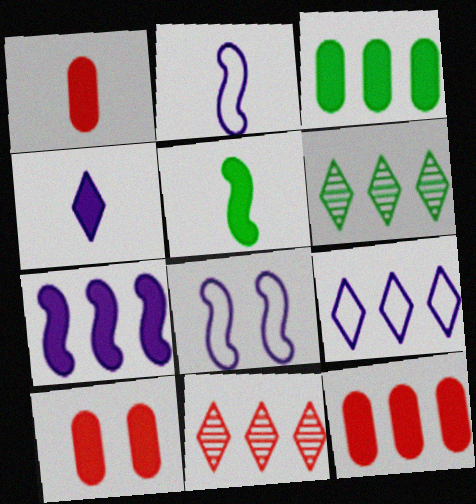[[1, 4, 5], 
[1, 6, 8], 
[1, 10, 12], 
[2, 6, 10]]